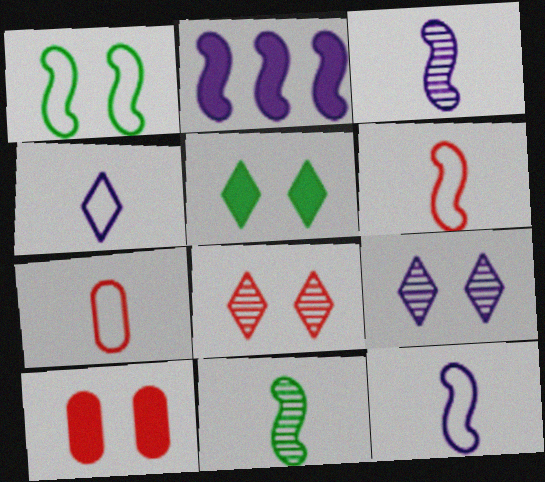[[1, 9, 10]]